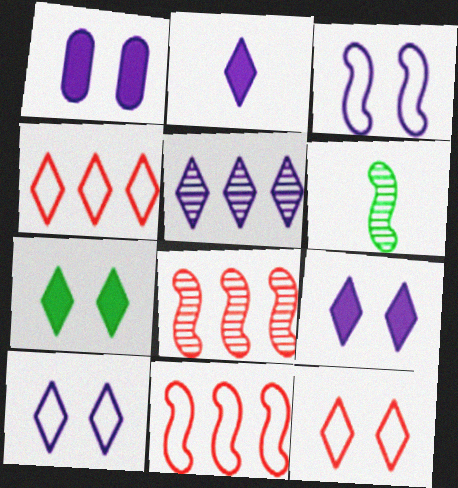[[1, 4, 6], 
[2, 5, 10]]